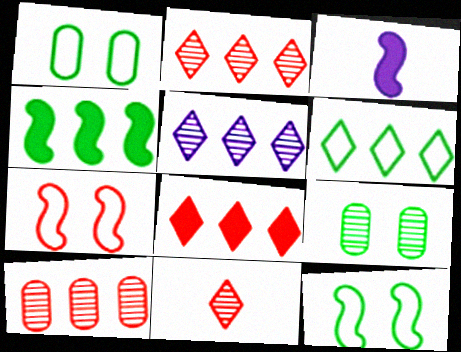[[1, 2, 3], 
[5, 6, 8]]